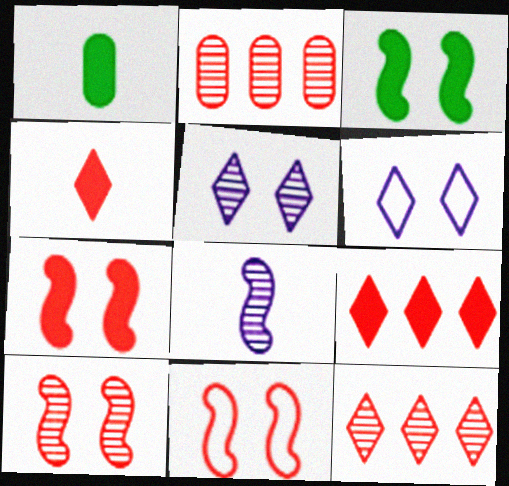[[2, 4, 11], 
[7, 10, 11]]